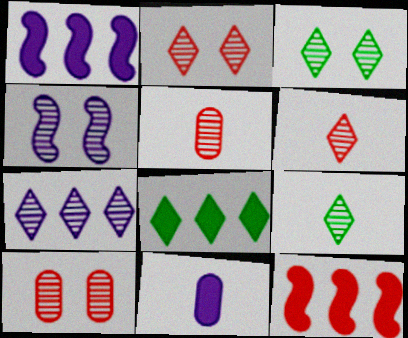[[2, 7, 9], 
[3, 4, 10], 
[3, 6, 7]]